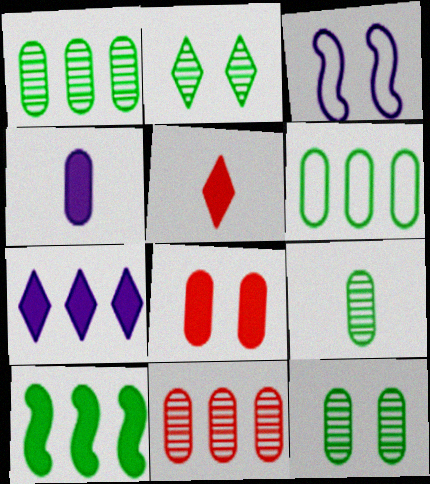[[1, 3, 5], 
[1, 9, 12], 
[2, 3, 8]]